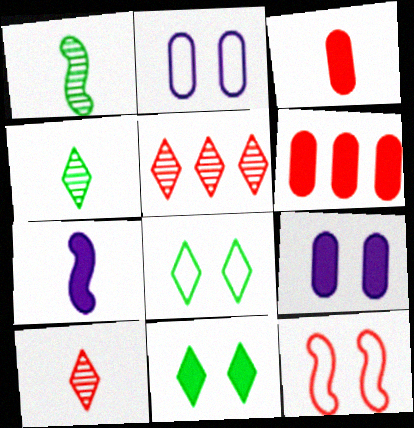[[2, 8, 12], 
[3, 5, 12], 
[6, 7, 11], 
[6, 10, 12]]